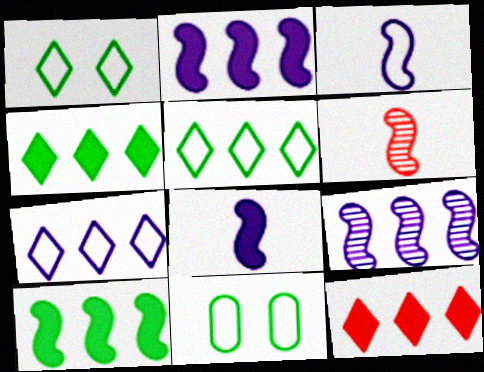[]